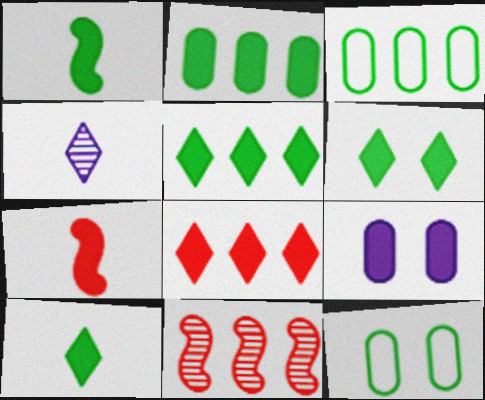[[1, 2, 6], 
[1, 8, 9], 
[5, 6, 10], 
[5, 7, 9]]